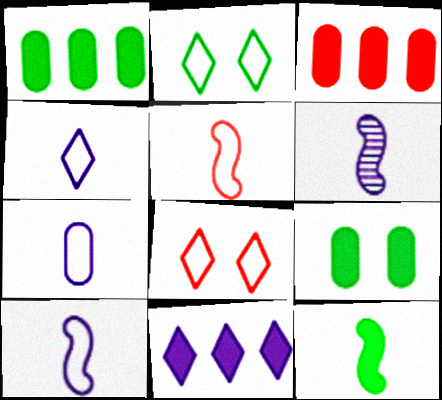[[1, 6, 8], 
[2, 3, 6], 
[4, 7, 10], 
[5, 6, 12]]